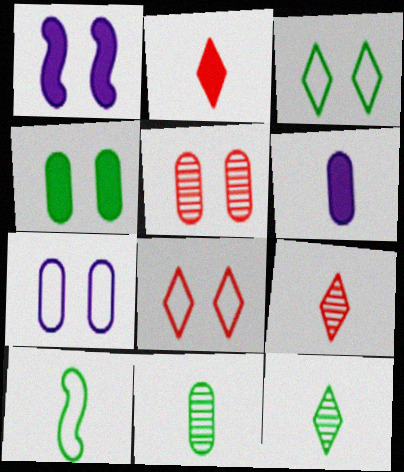[[1, 3, 5], 
[4, 5, 7], 
[6, 9, 10]]